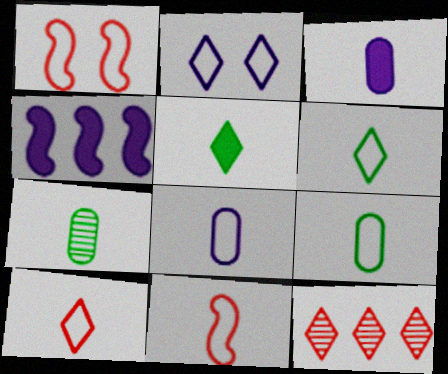[[2, 5, 12], 
[6, 8, 11]]